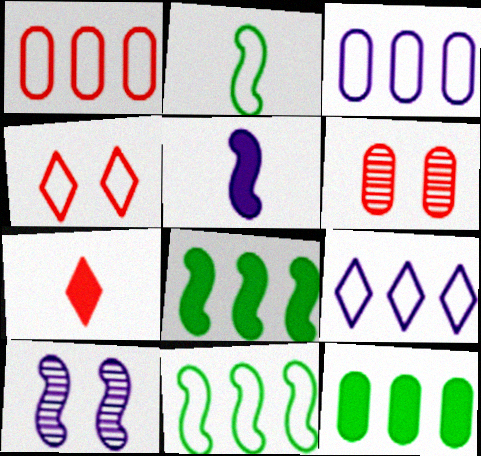[[1, 9, 11], 
[2, 3, 4]]